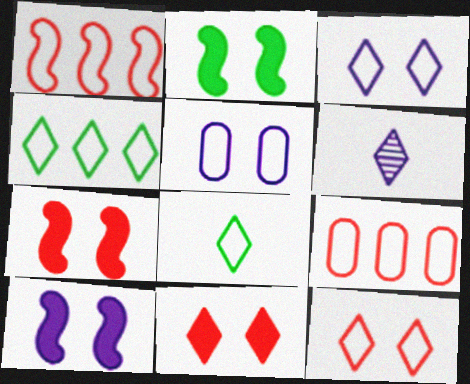[[1, 5, 8], 
[2, 6, 9], 
[2, 7, 10], 
[4, 6, 11]]